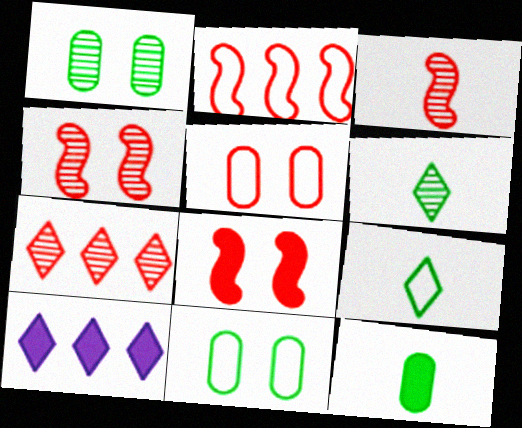[[2, 3, 8], 
[3, 10, 11], 
[8, 10, 12]]